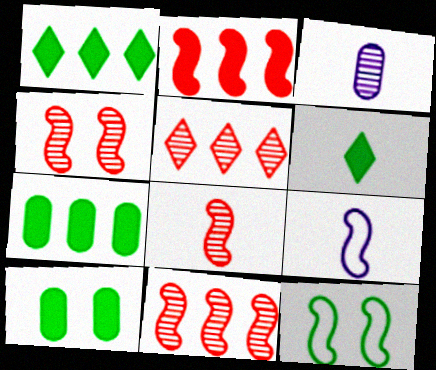[[4, 8, 11], 
[5, 9, 10]]